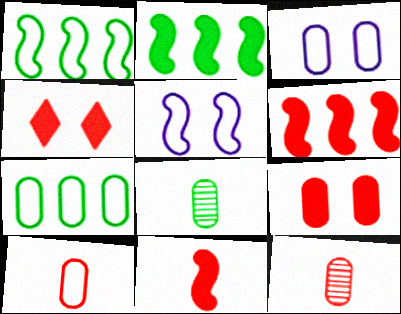[[3, 7, 10]]